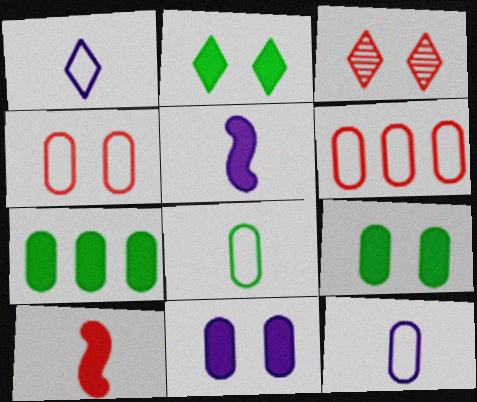[[3, 6, 10]]